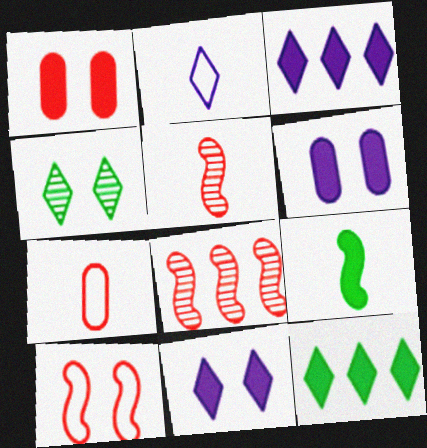[[1, 3, 9], 
[4, 6, 10]]